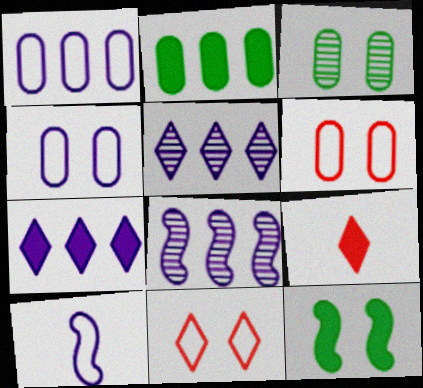[[1, 7, 8]]